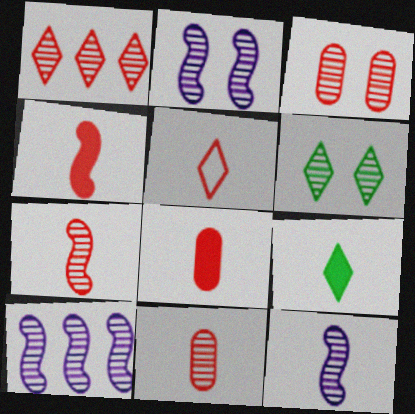[[1, 3, 7], 
[2, 3, 6], 
[2, 10, 12], 
[4, 5, 11], 
[5, 7, 8], 
[6, 10, 11]]